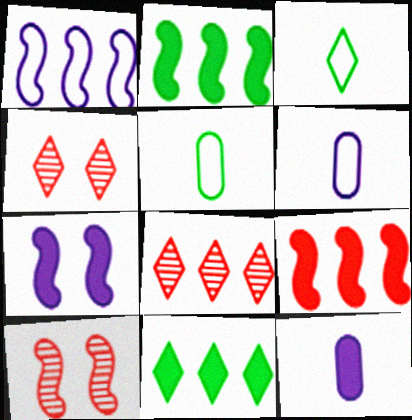[[2, 4, 6], 
[5, 7, 8], 
[6, 10, 11]]